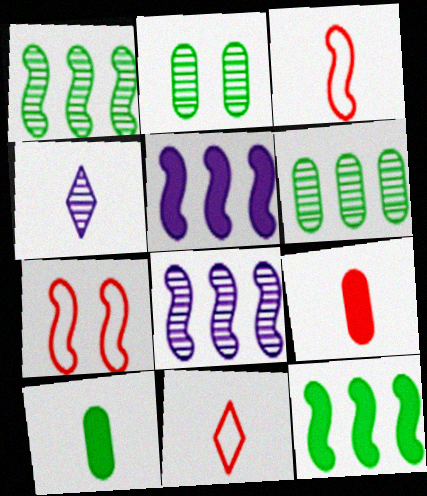[[2, 5, 11], 
[3, 4, 10]]